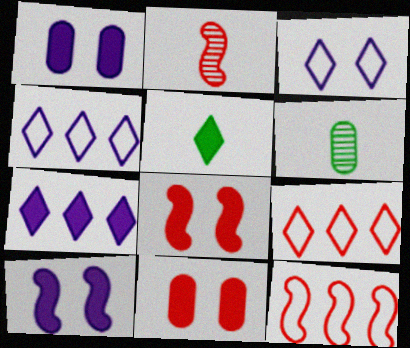[[2, 8, 12], 
[2, 9, 11], 
[4, 6, 8], 
[6, 9, 10]]